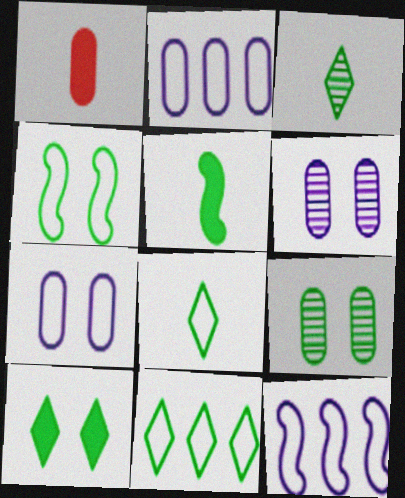[[1, 2, 9], 
[3, 10, 11], 
[4, 9, 10], 
[5, 9, 11]]